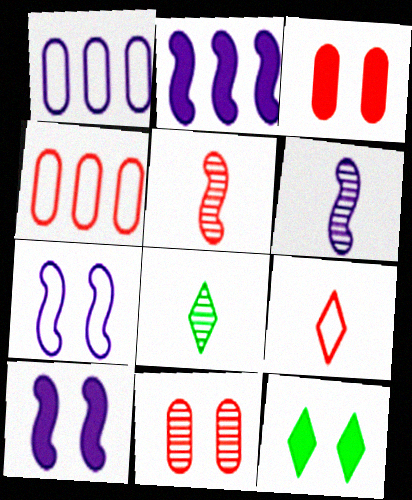[[1, 5, 12], 
[2, 6, 7], 
[3, 10, 12], 
[4, 6, 12], 
[4, 8, 10], 
[7, 11, 12]]